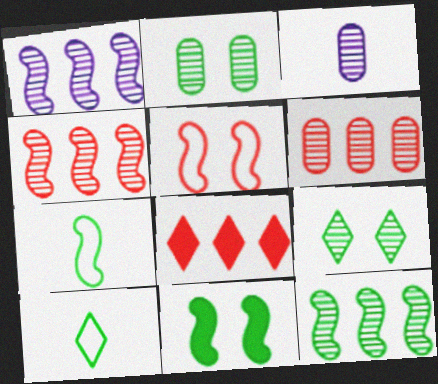[[1, 4, 12], 
[2, 3, 6], 
[3, 4, 9], 
[7, 11, 12]]